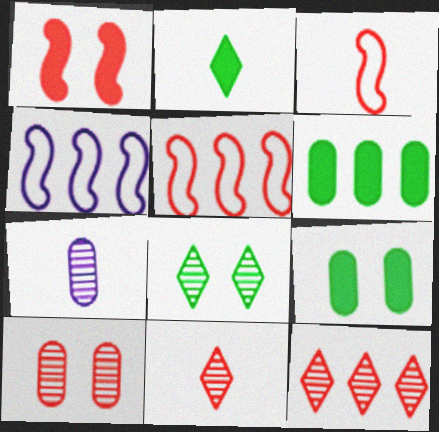[[2, 3, 7], 
[2, 4, 10], 
[4, 6, 12], 
[4, 9, 11]]